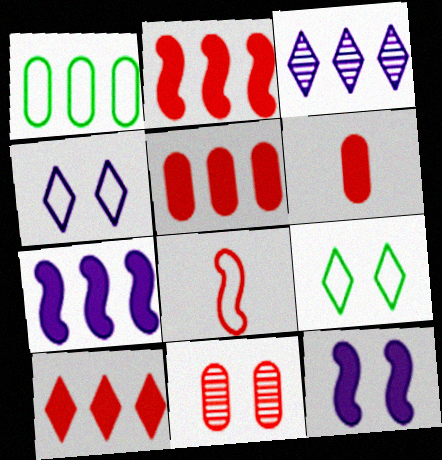[[1, 2, 3], 
[1, 4, 8], 
[2, 5, 10], 
[8, 10, 11], 
[9, 11, 12]]